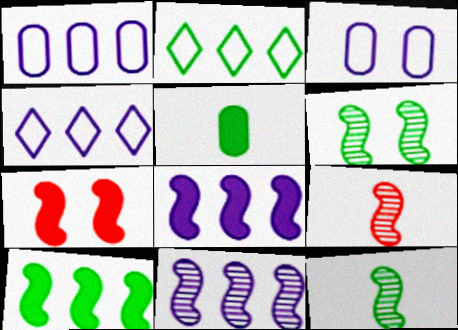[[2, 5, 6], 
[6, 9, 11]]